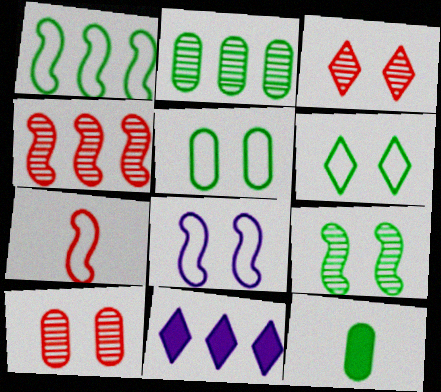[[1, 7, 8], 
[2, 5, 12]]